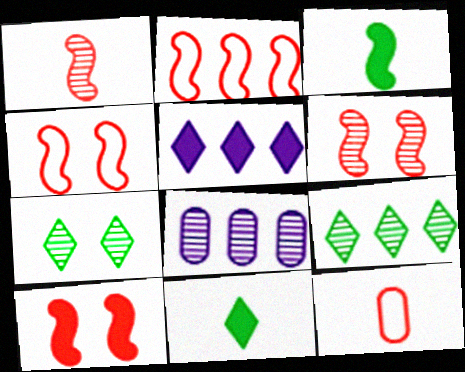[[1, 2, 10], 
[1, 7, 8], 
[4, 6, 10], 
[4, 8, 11]]